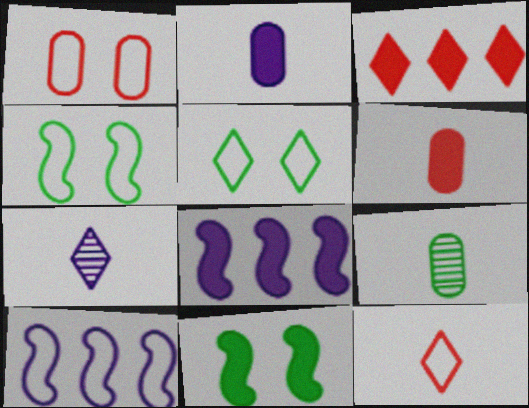[[2, 3, 11], 
[3, 5, 7]]